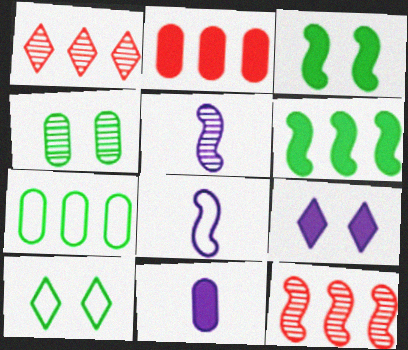[[1, 4, 5], 
[2, 5, 10], 
[3, 4, 10], 
[3, 8, 12], 
[10, 11, 12]]